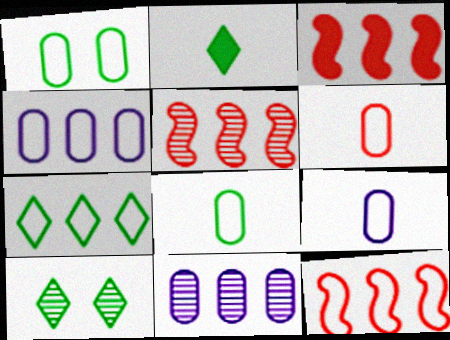[[1, 4, 6], 
[2, 7, 10], 
[3, 5, 12], 
[3, 7, 11], 
[3, 9, 10], 
[4, 7, 12], 
[6, 8, 9]]